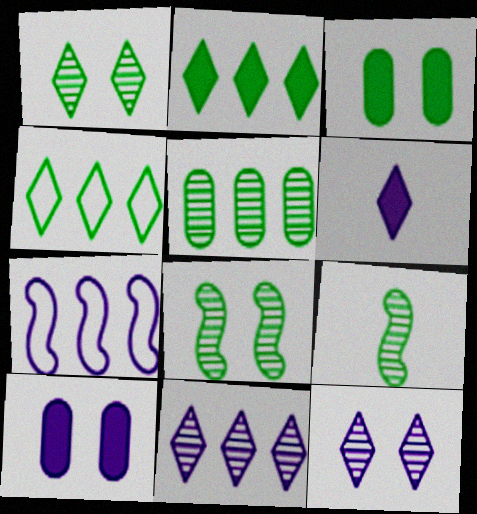[[1, 5, 9], 
[3, 4, 9]]